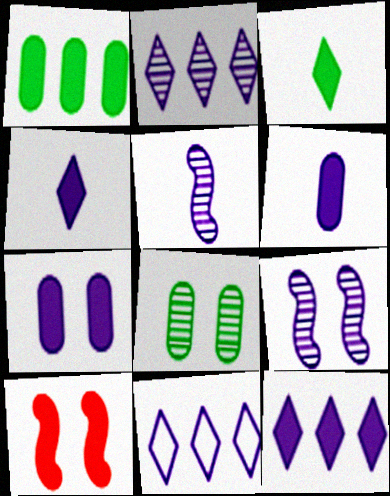[[1, 4, 10], 
[2, 11, 12], 
[5, 7, 11], 
[6, 9, 11]]